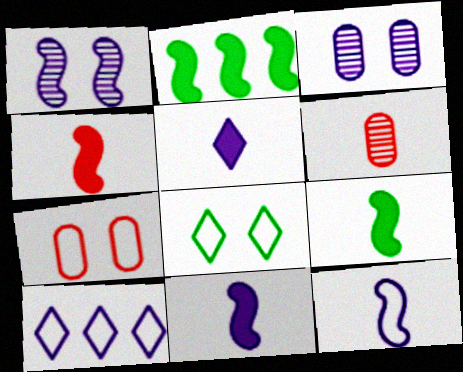[[3, 10, 11], 
[4, 9, 11]]